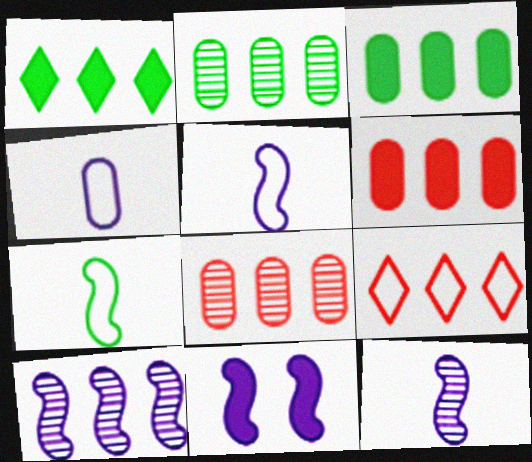[[3, 9, 10], 
[5, 10, 11]]